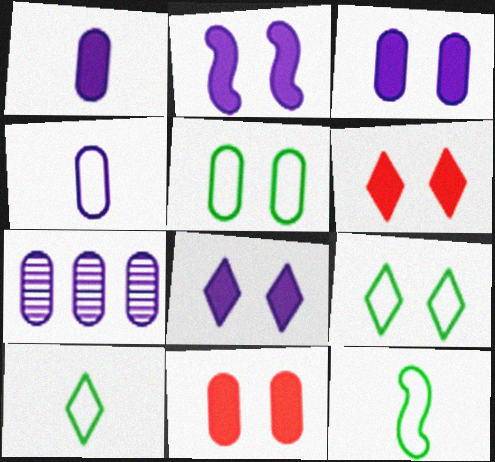[[2, 3, 8], 
[3, 4, 7], 
[6, 7, 12]]